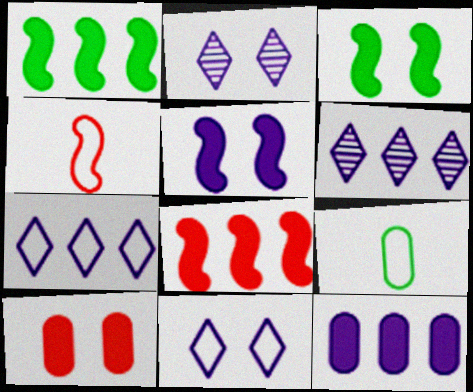[[2, 8, 9]]